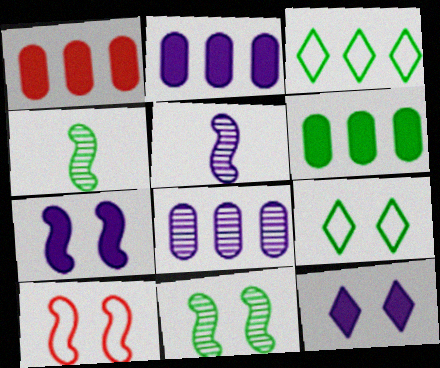[[1, 2, 6], 
[1, 5, 9], 
[4, 6, 9], 
[7, 10, 11]]